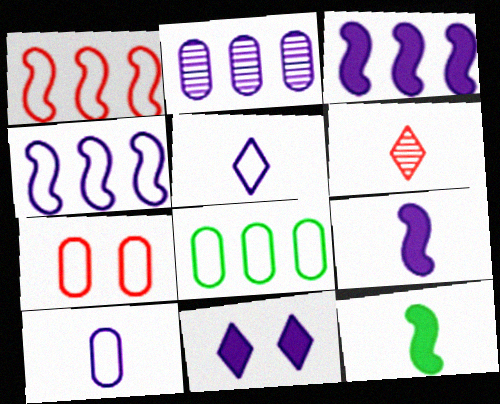[[6, 10, 12], 
[7, 8, 10]]